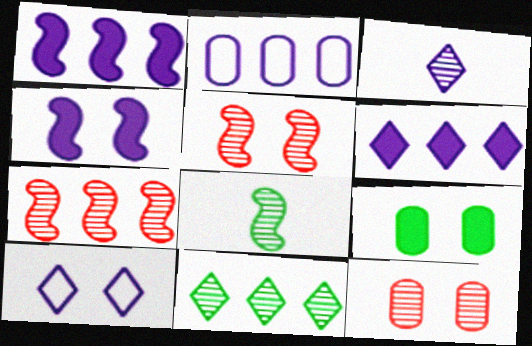[[2, 3, 4], 
[3, 6, 10], 
[5, 9, 10]]